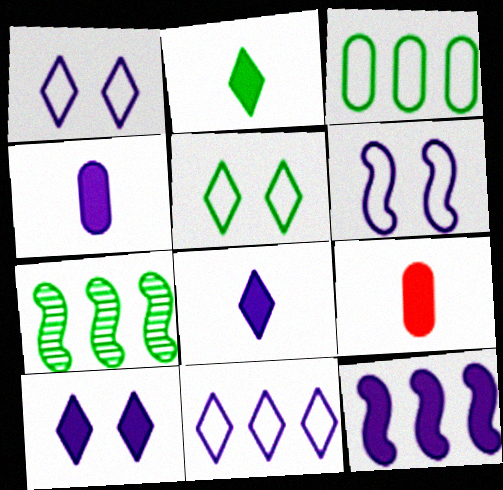[[1, 7, 9], 
[4, 10, 12]]